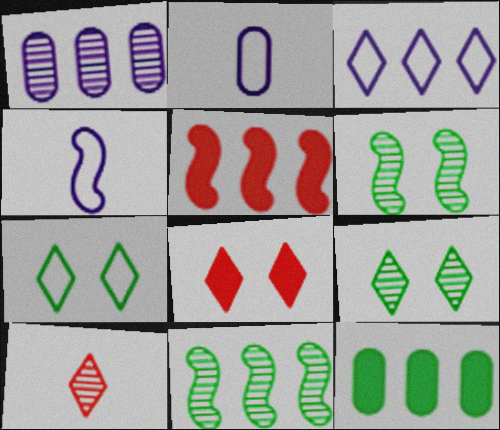[[1, 6, 10], 
[2, 5, 9], 
[2, 8, 11], 
[4, 5, 6]]